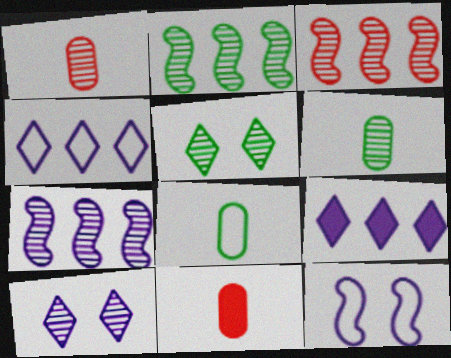[[1, 2, 10], 
[1, 5, 7], 
[2, 3, 7], 
[2, 5, 6], 
[3, 6, 10]]